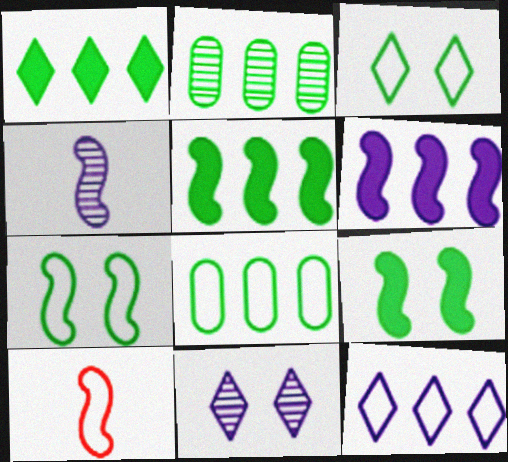[]